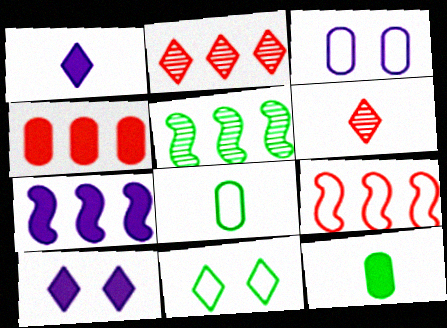[[1, 2, 11], 
[2, 4, 9], 
[5, 7, 9], 
[5, 11, 12]]